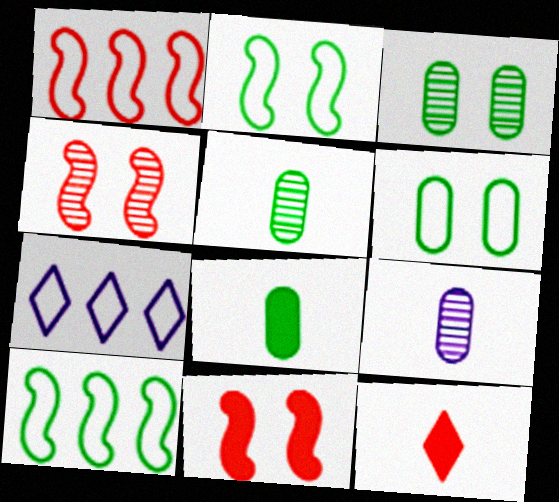[[4, 7, 8], 
[5, 7, 11]]